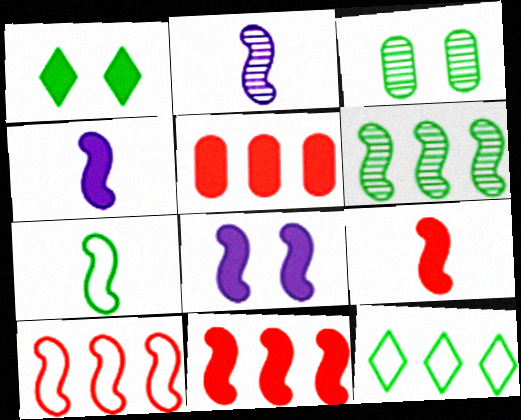[[1, 4, 5], 
[2, 7, 9]]